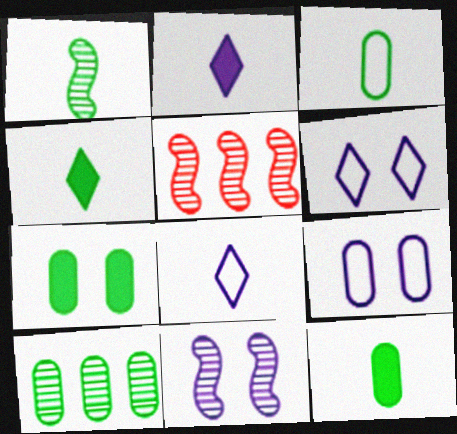[[1, 3, 4], 
[1, 5, 11], 
[3, 7, 10], 
[4, 5, 9], 
[5, 6, 12], 
[5, 7, 8]]